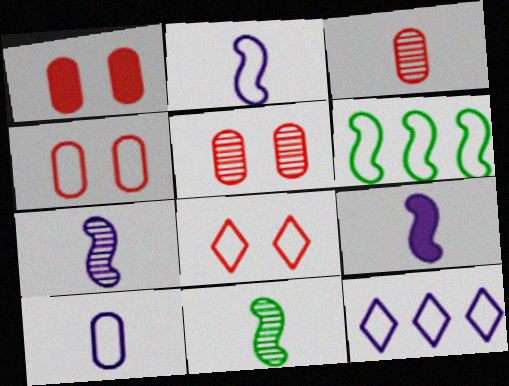[[1, 4, 5], 
[1, 11, 12], 
[2, 7, 9], 
[6, 8, 10]]